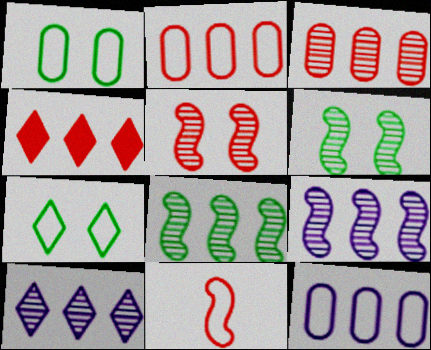[[3, 8, 10], 
[4, 8, 12], 
[7, 11, 12]]